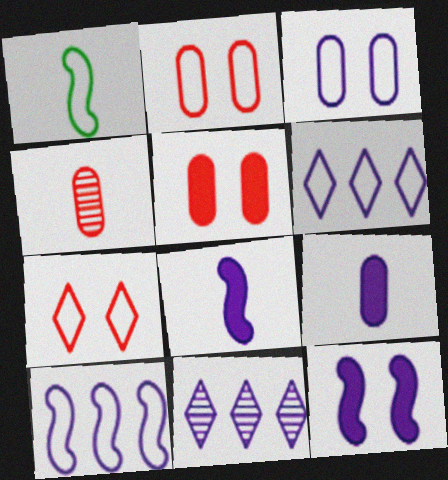[[1, 2, 6], 
[1, 5, 11], 
[3, 8, 11]]